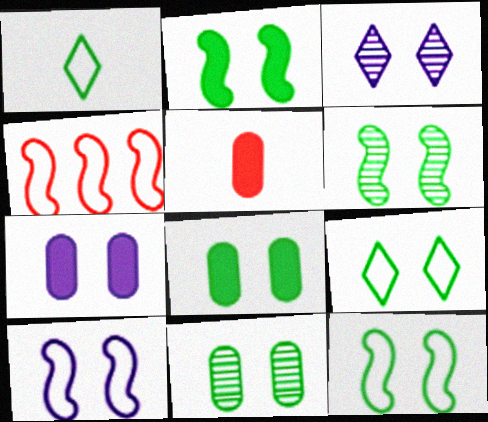[[2, 6, 12], 
[2, 9, 11], 
[3, 7, 10], 
[6, 8, 9]]